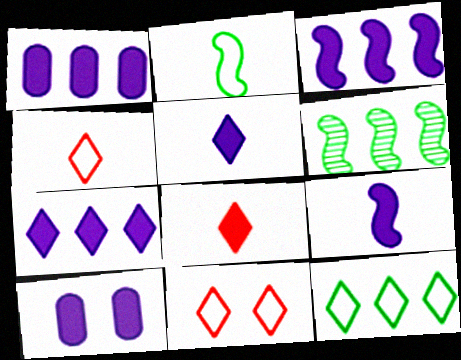[[1, 3, 7], 
[3, 5, 10], 
[4, 6, 10], 
[7, 9, 10]]